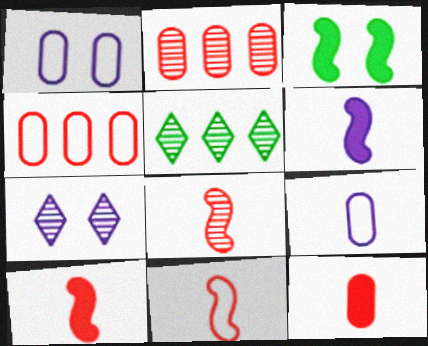[[1, 5, 10], 
[8, 10, 11]]